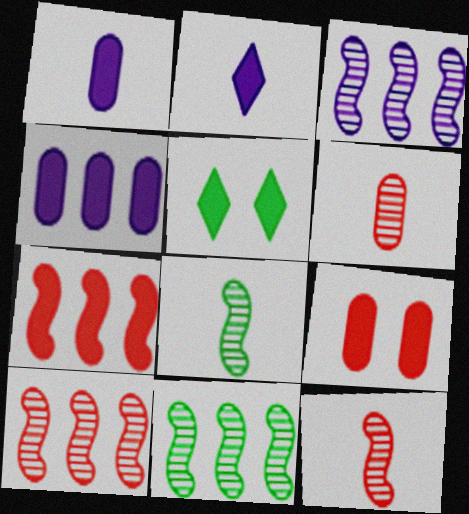[[1, 5, 7], 
[3, 10, 11]]